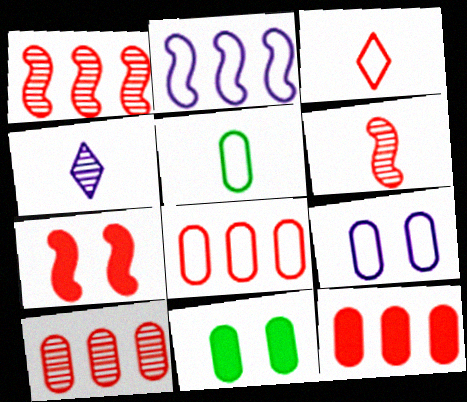[[3, 7, 10], 
[5, 8, 9], 
[8, 10, 12]]